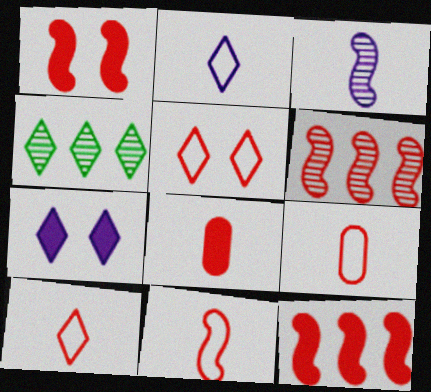[[1, 6, 11], 
[4, 7, 10], 
[5, 6, 8], 
[9, 10, 11]]